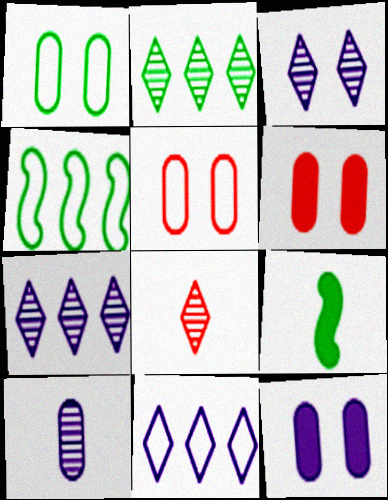[[1, 2, 9], 
[2, 3, 8], 
[4, 8, 12], 
[5, 7, 9]]